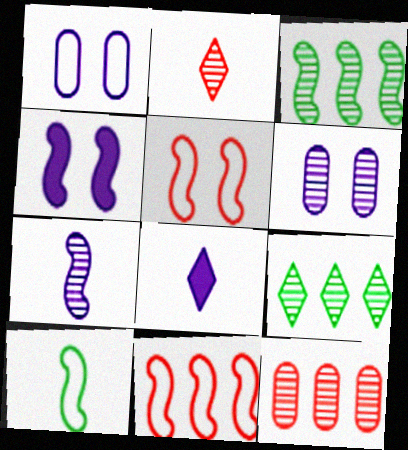[[2, 3, 6]]